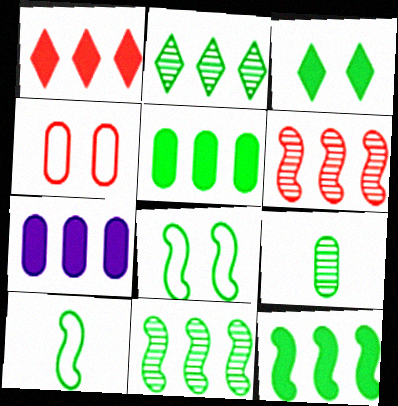[[1, 7, 12], 
[4, 7, 9]]